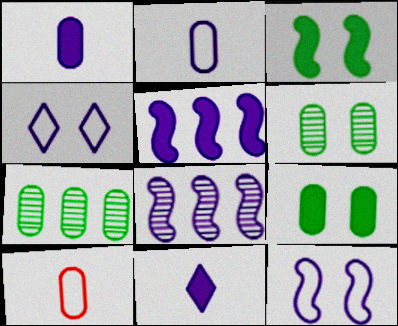[[1, 4, 8]]